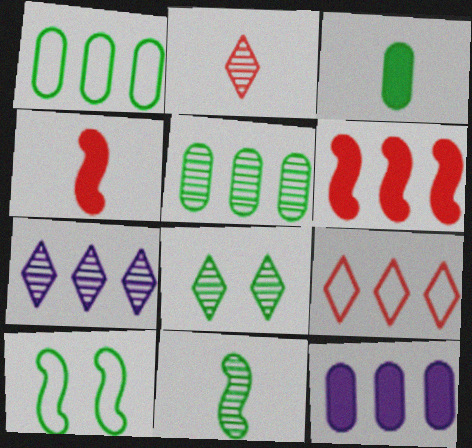[[1, 6, 7], 
[2, 7, 8], 
[2, 10, 12], 
[5, 8, 11]]